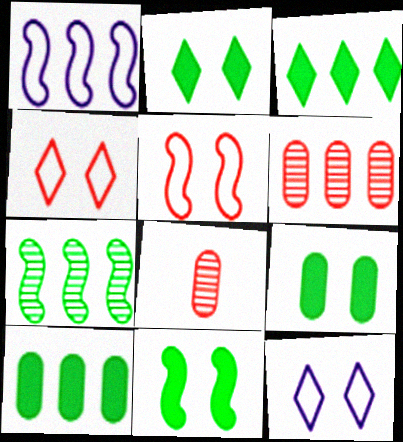[[1, 2, 8], 
[1, 3, 6], 
[2, 9, 11]]